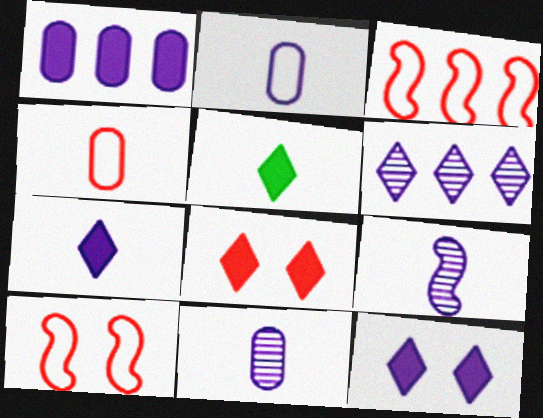[[2, 7, 9], 
[4, 5, 9]]